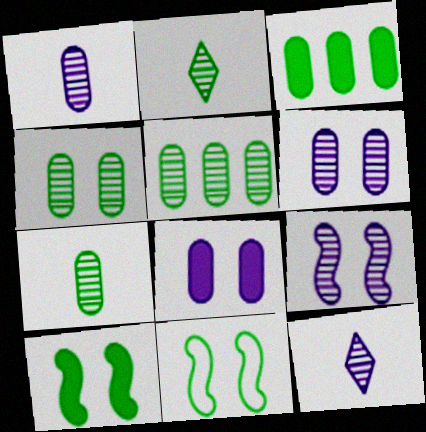[[2, 3, 11], 
[4, 5, 7]]